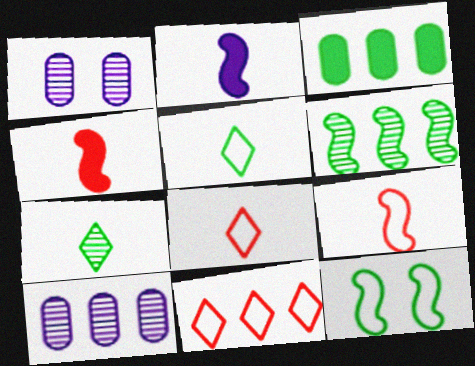[[3, 7, 12]]